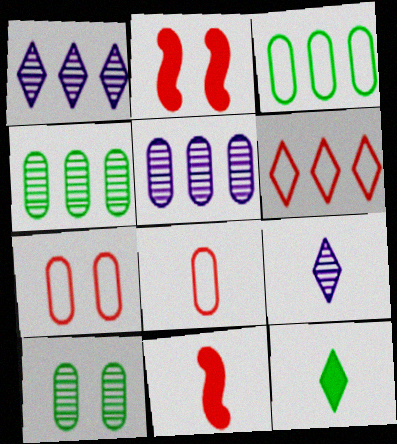[[2, 3, 9]]